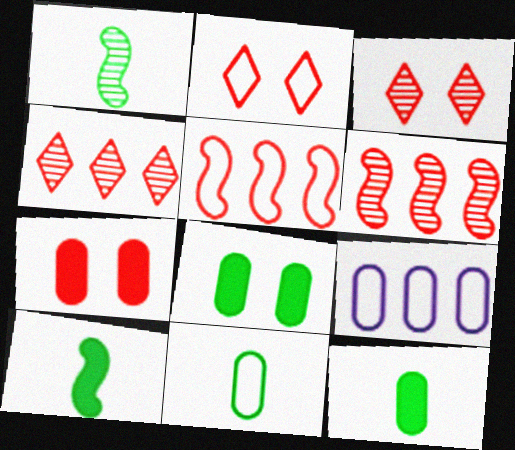[[3, 9, 10]]